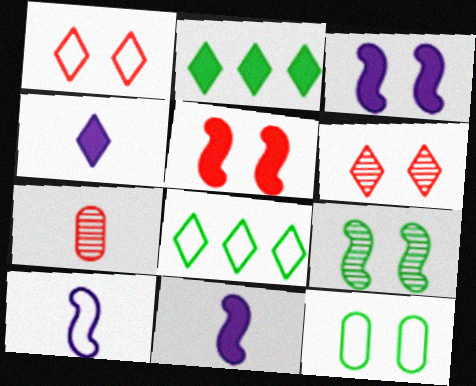[[3, 6, 12], 
[3, 7, 8], 
[4, 6, 8]]